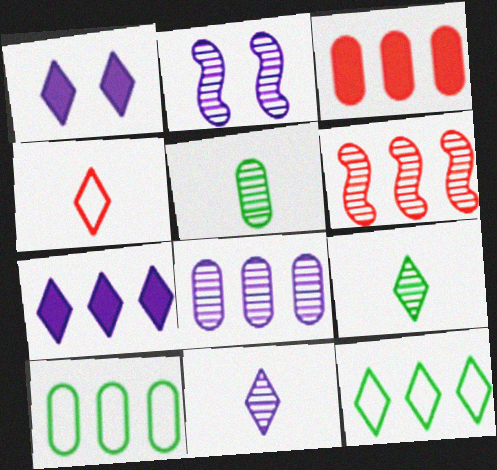[[2, 8, 11], 
[3, 8, 10], 
[6, 7, 10]]